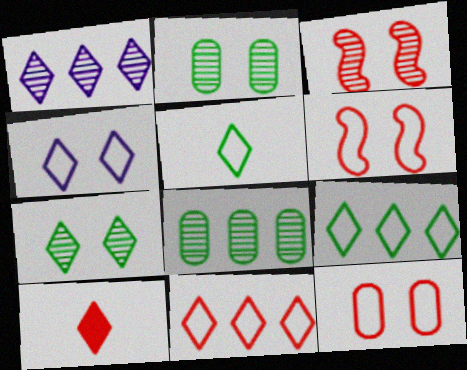[[4, 5, 11]]